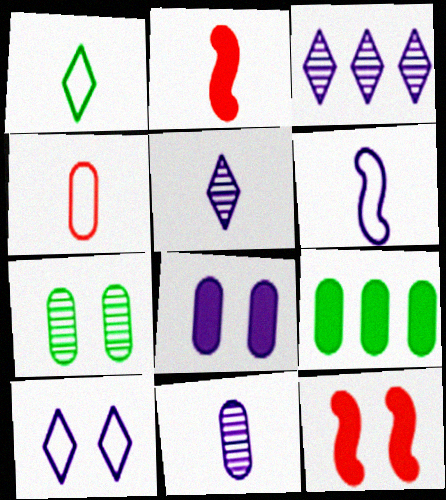[[1, 2, 11], 
[1, 4, 6], 
[3, 6, 8], 
[7, 10, 12]]